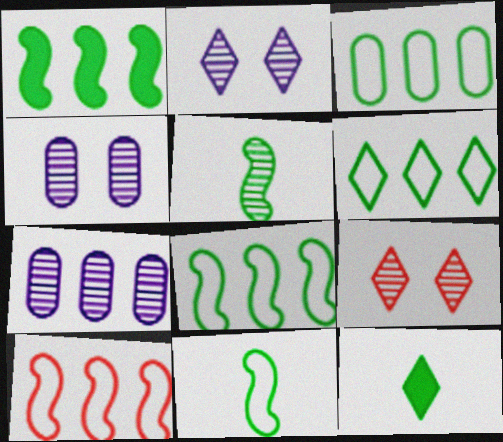[[3, 6, 8], 
[4, 10, 12], 
[5, 7, 9]]